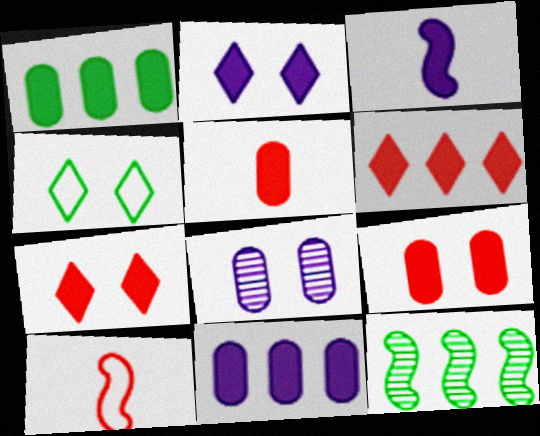[[1, 3, 7], 
[2, 3, 11]]